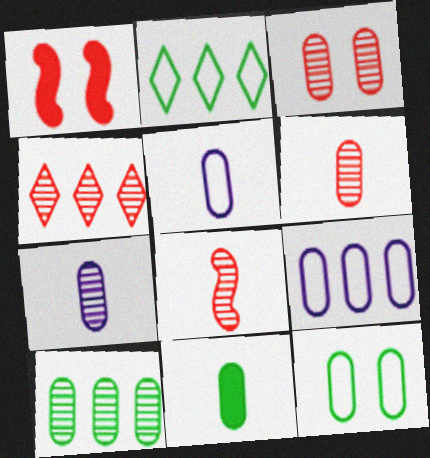[[1, 2, 7], 
[3, 4, 8], 
[3, 7, 10], 
[3, 9, 11], 
[5, 6, 11], 
[10, 11, 12]]